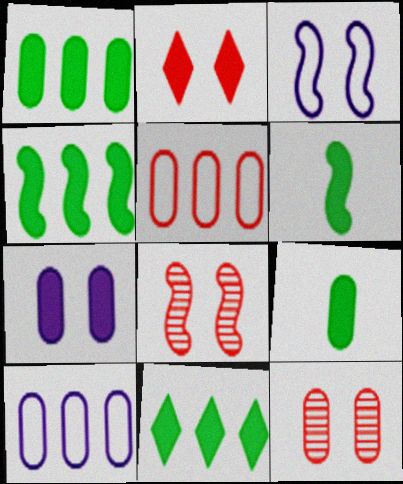[[1, 4, 11], 
[9, 10, 12]]